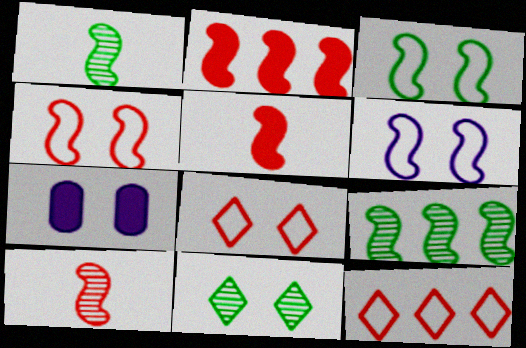[[1, 2, 6], 
[1, 7, 12], 
[2, 4, 10], 
[3, 4, 6], 
[4, 7, 11], 
[5, 6, 9]]